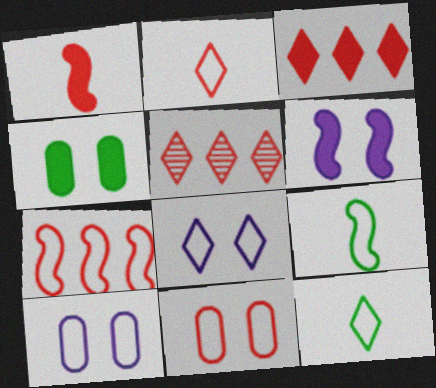[[1, 5, 11], 
[2, 7, 11], 
[7, 10, 12]]